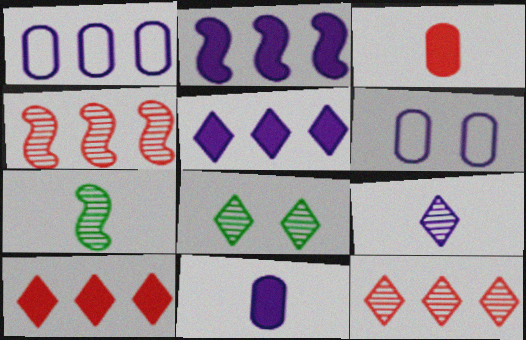[[2, 6, 9], 
[6, 7, 10], 
[8, 9, 12]]